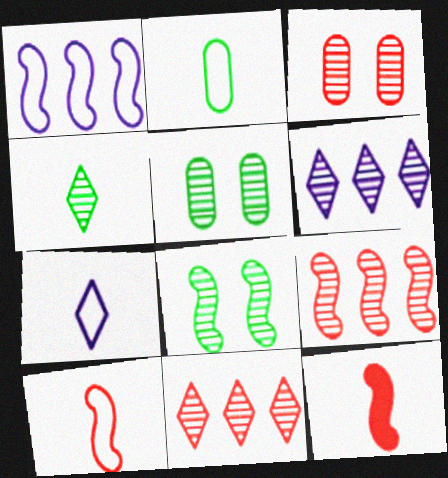[[1, 8, 12], 
[2, 7, 10]]